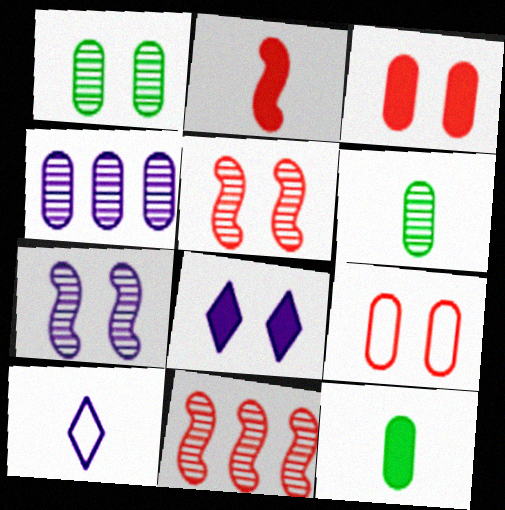[[2, 6, 10], 
[4, 9, 12]]